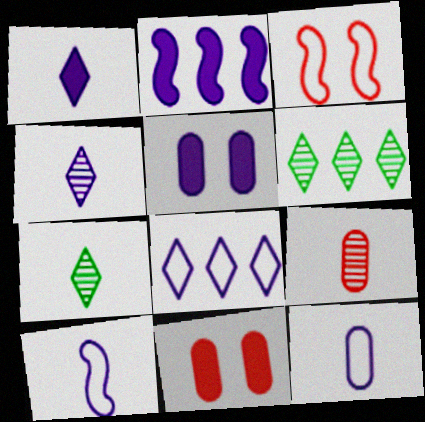[[1, 2, 5], 
[6, 10, 11]]